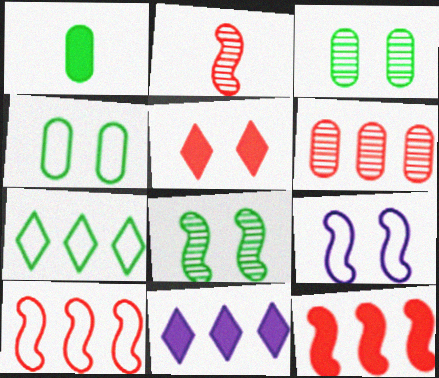[[1, 7, 8], 
[2, 4, 11], 
[3, 5, 9]]